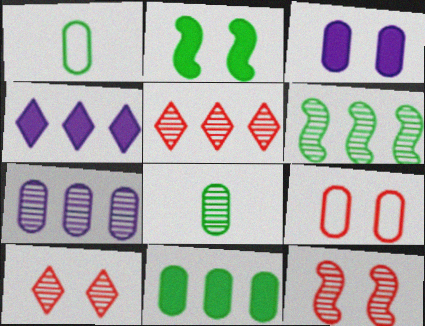[[1, 4, 12], 
[5, 6, 7]]